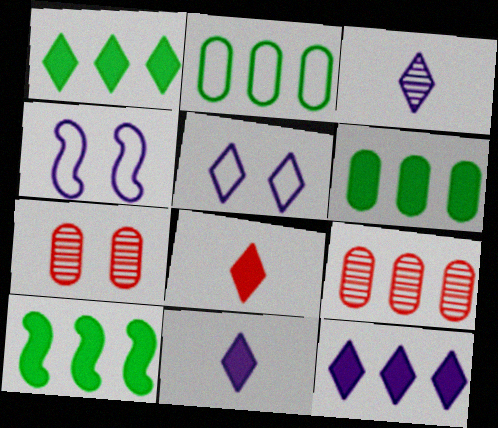[[1, 6, 10], 
[3, 5, 12]]